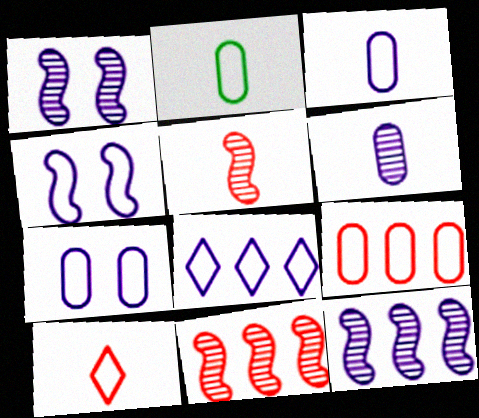[[2, 7, 9], 
[3, 4, 8]]